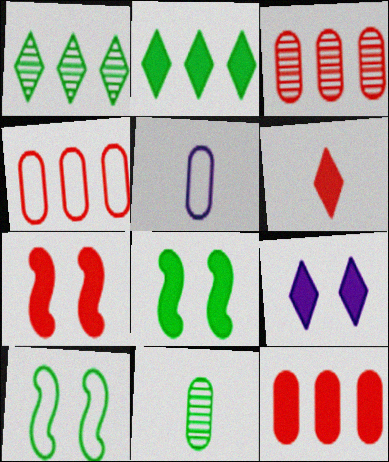[[1, 5, 7], 
[2, 6, 9], 
[2, 10, 11], 
[3, 4, 12], 
[6, 7, 12]]